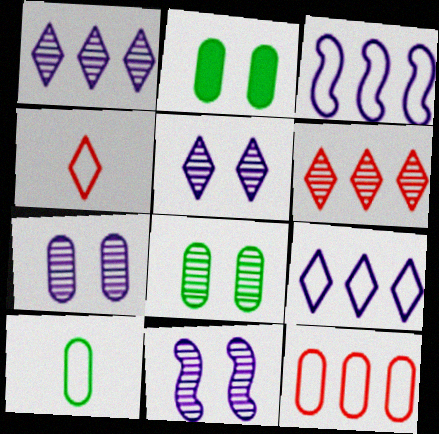[[5, 7, 11]]